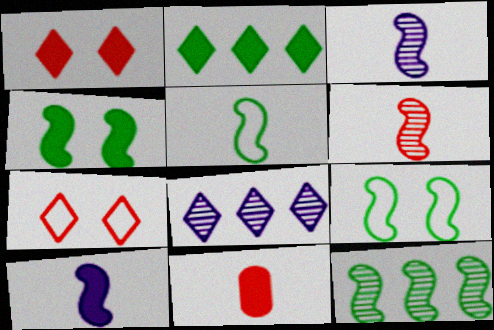[[4, 5, 12], 
[5, 6, 10], 
[8, 9, 11]]